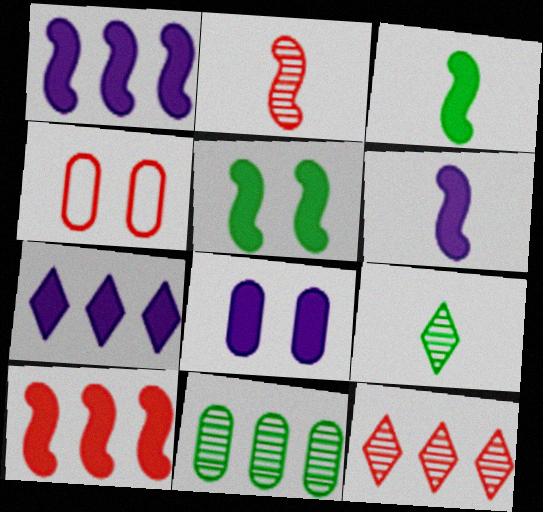[[1, 4, 9], 
[5, 6, 10], 
[6, 7, 8]]